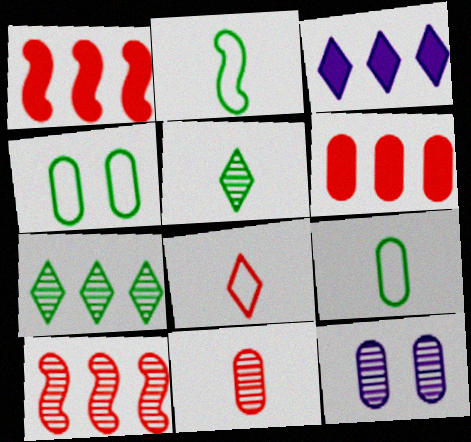[[5, 10, 12], 
[6, 9, 12]]